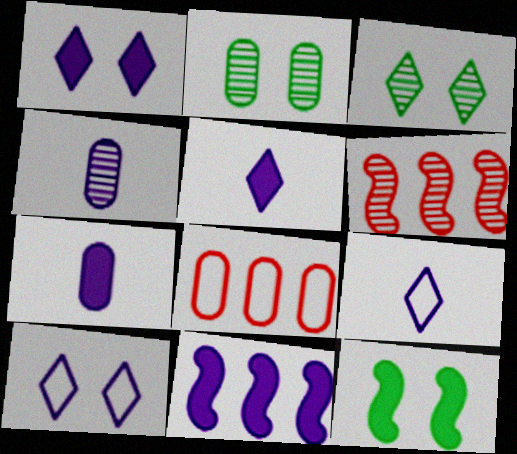[[1, 7, 11], 
[2, 7, 8], 
[3, 4, 6], 
[4, 10, 11]]